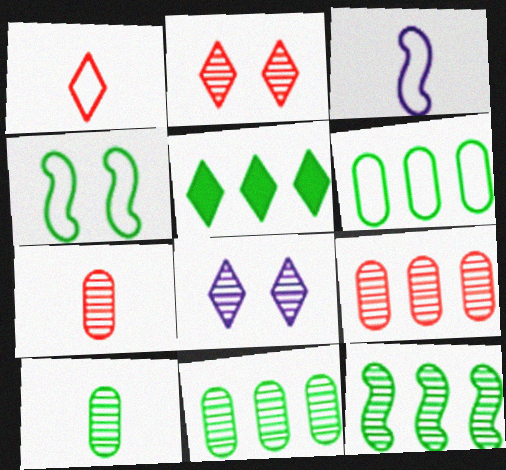[[1, 5, 8], 
[4, 5, 10], 
[5, 6, 12], 
[7, 8, 12]]